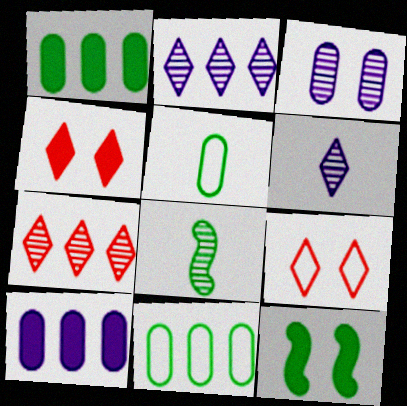[[3, 7, 8], 
[3, 9, 12], 
[8, 9, 10]]